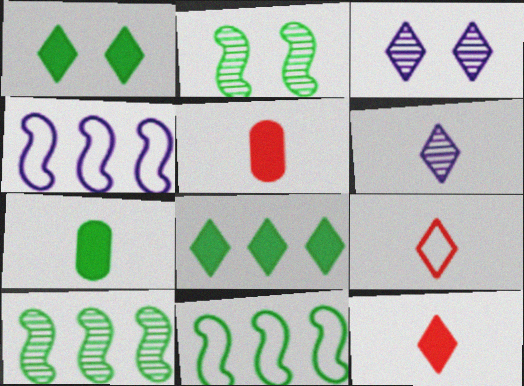[[3, 5, 11], 
[3, 8, 9]]